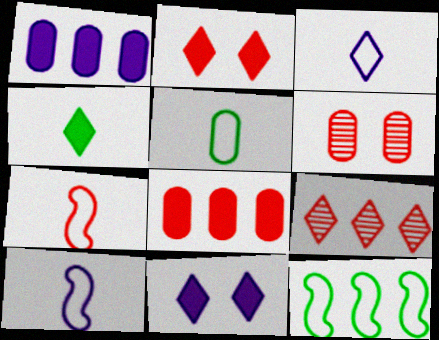[[1, 5, 6], 
[1, 9, 12], 
[3, 5, 7]]